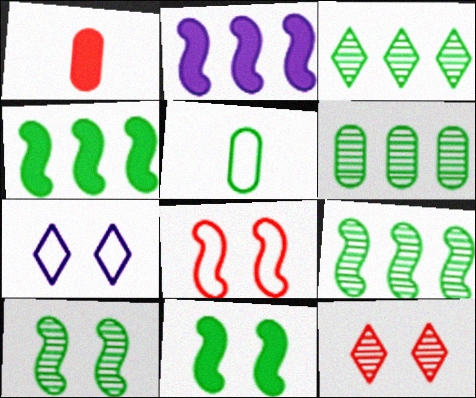[[1, 7, 9], 
[2, 5, 12], 
[3, 5, 11], 
[3, 6, 9]]